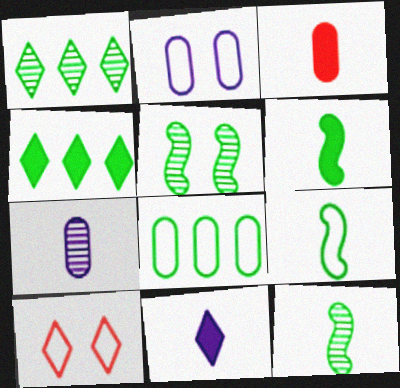[[1, 10, 11], 
[3, 6, 11], 
[6, 9, 12]]